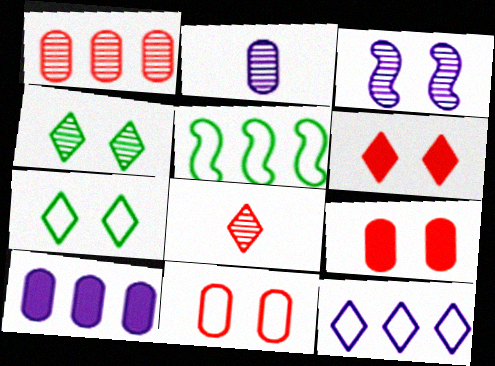[[2, 5, 6], 
[3, 7, 9]]